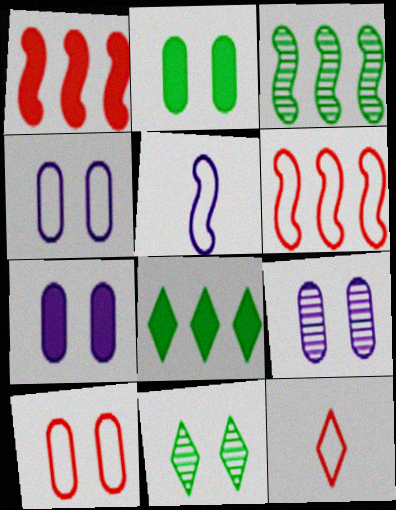[[2, 9, 10], 
[3, 7, 12], 
[4, 7, 9], 
[6, 10, 12]]